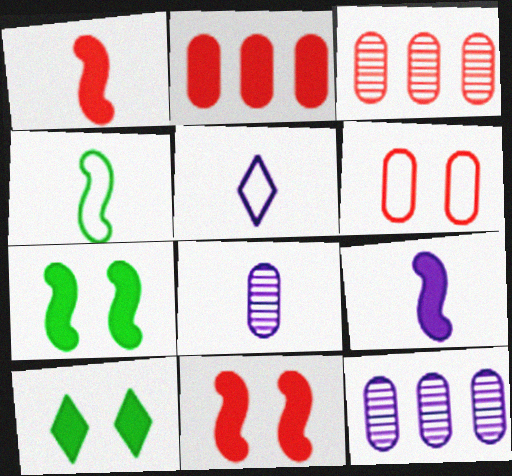[[2, 9, 10], 
[3, 5, 7], 
[5, 8, 9]]